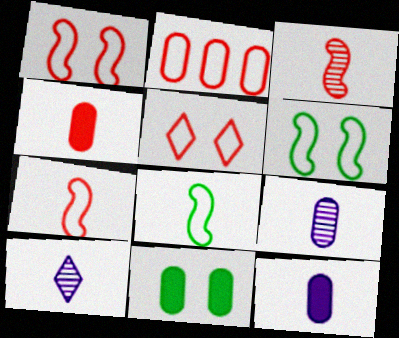[[2, 5, 7], 
[2, 9, 11], 
[4, 8, 10]]